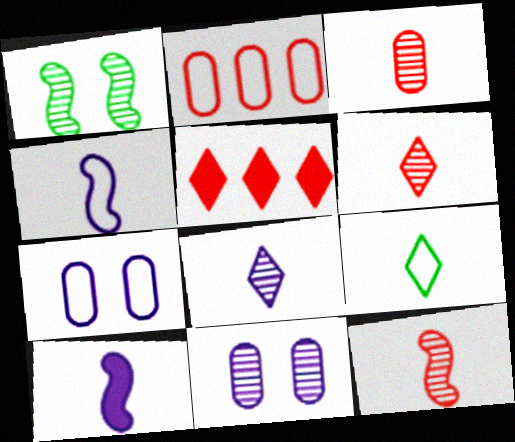[[3, 6, 12], 
[3, 9, 10]]